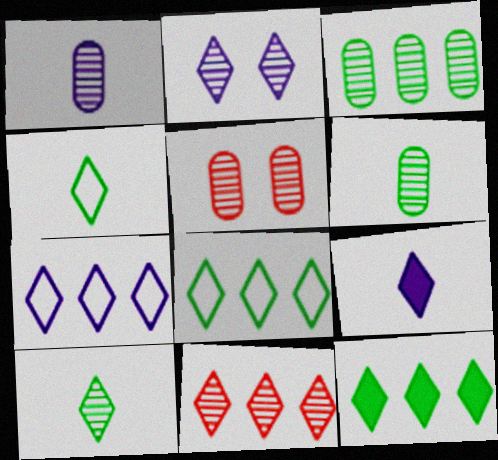[[1, 3, 5], 
[2, 7, 9], 
[2, 10, 11], 
[7, 11, 12]]